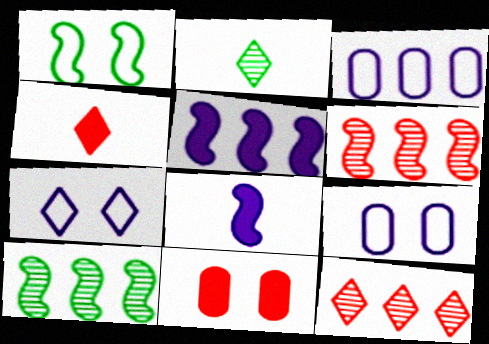[[1, 6, 8], 
[4, 9, 10]]